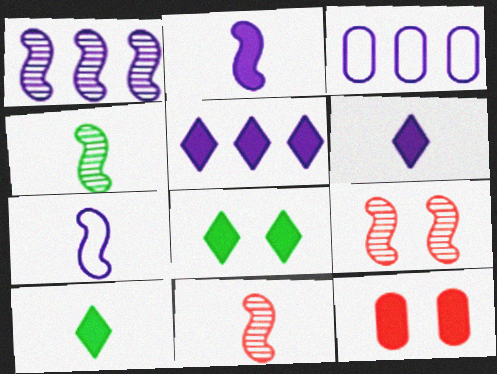[[1, 3, 5], 
[1, 4, 9], 
[3, 8, 11], 
[3, 9, 10]]